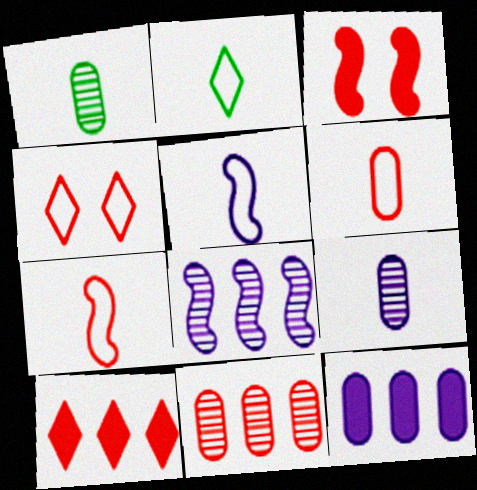[[2, 5, 6]]